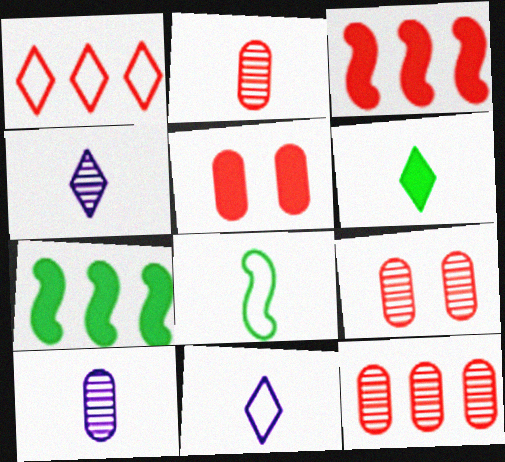[[1, 3, 12], 
[2, 9, 12], 
[7, 9, 11]]